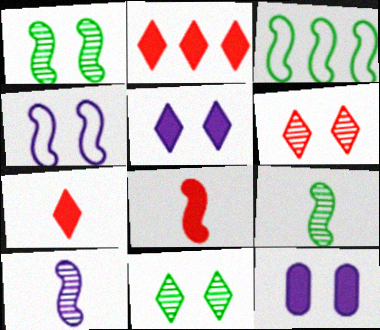[]